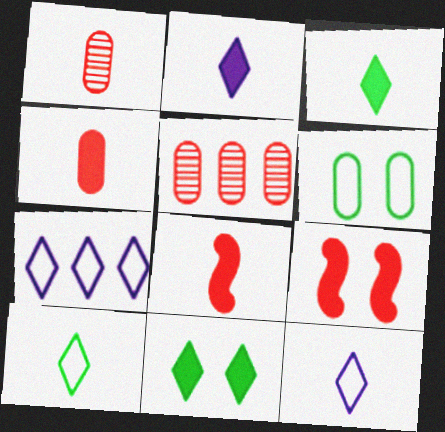[]